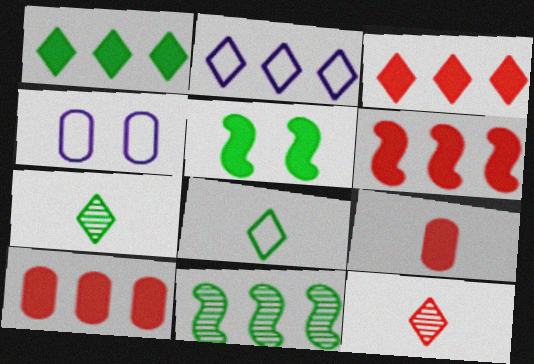[[2, 10, 11], 
[3, 6, 10], 
[4, 6, 7]]